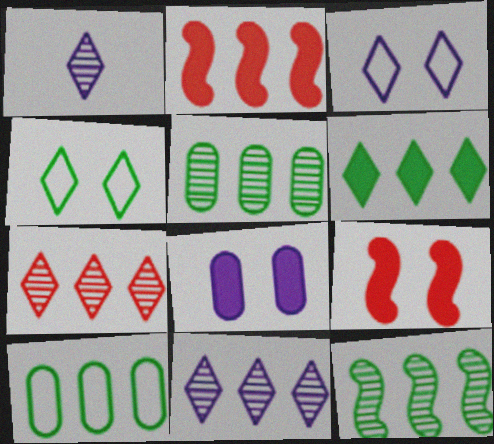[[1, 9, 10], 
[2, 10, 11], 
[6, 10, 12]]